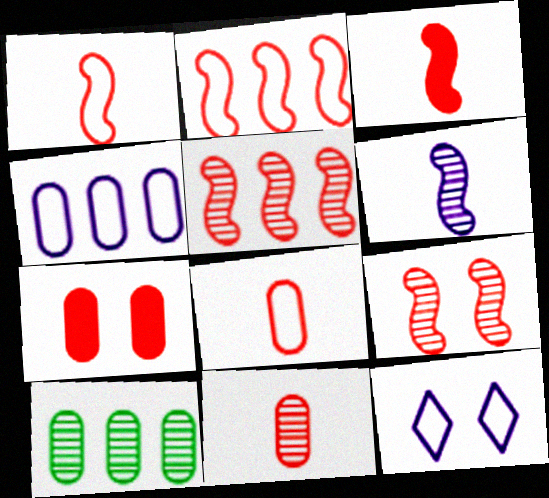[[2, 3, 9], 
[3, 10, 12]]